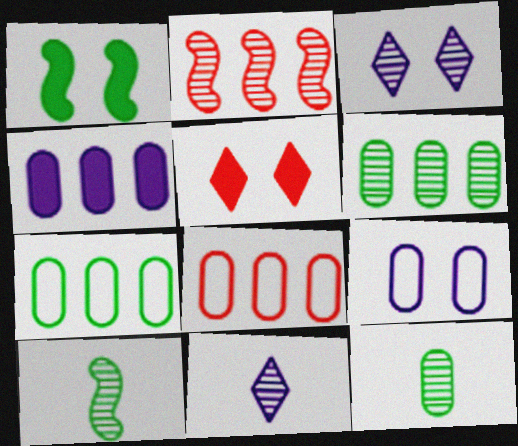[[1, 8, 11], 
[2, 3, 12], 
[4, 6, 8]]